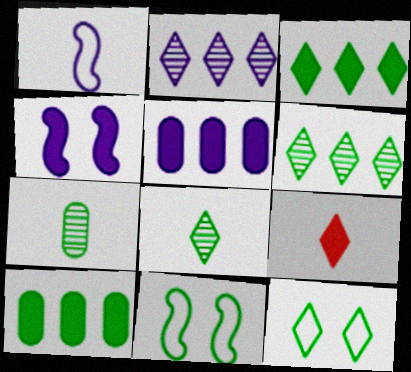[[1, 7, 9], 
[2, 9, 12], 
[3, 7, 11], 
[3, 8, 12], 
[4, 9, 10], 
[8, 10, 11]]